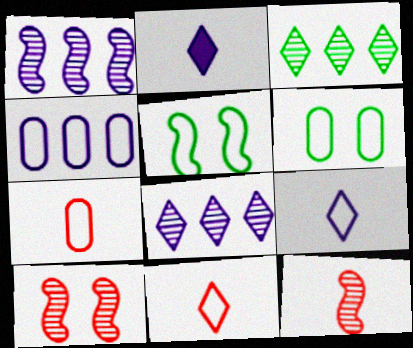[[4, 5, 11], 
[4, 6, 7]]